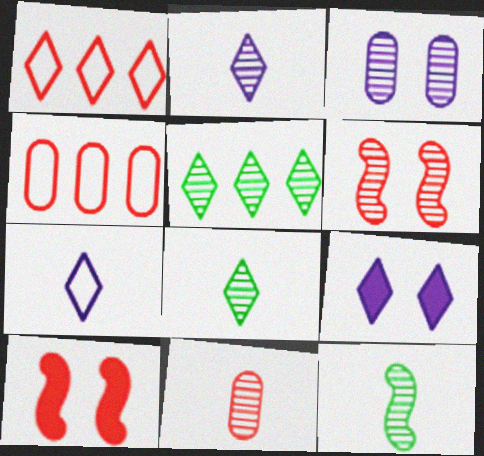[[1, 8, 9], 
[1, 10, 11], 
[2, 11, 12], 
[4, 9, 12]]